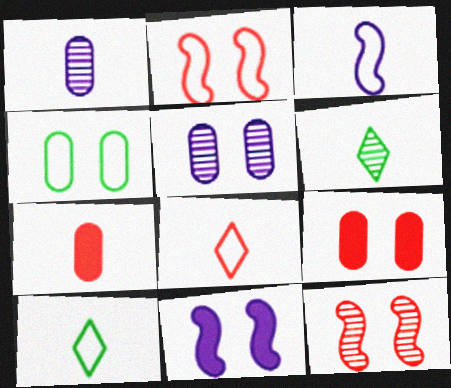[[3, 6, 7], 
[4, 5, 9]]